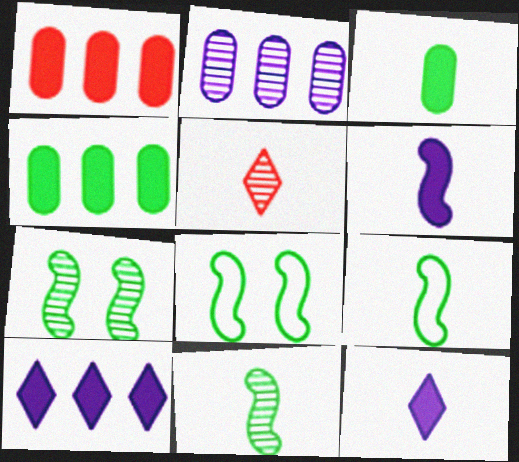[[2, 5, 7]]